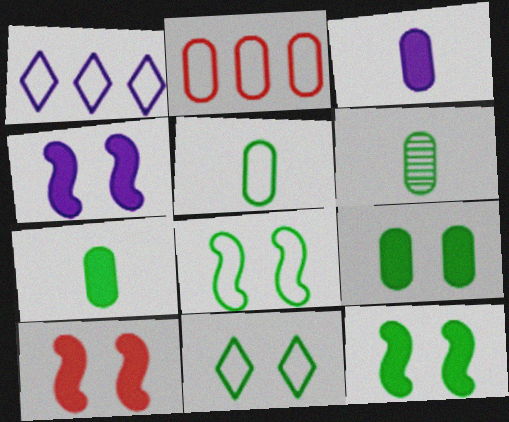[[1, 6, 10], 
[4, 10, 12], 
[5, 6, 7]]